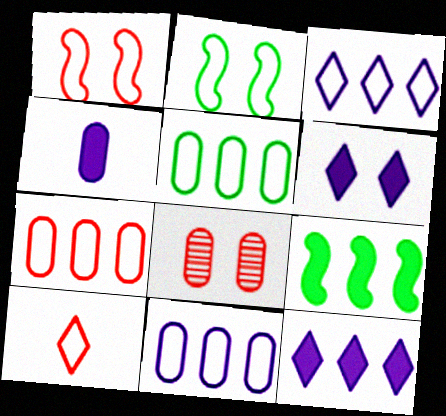[[1, 7, 10], 
[2, 6, 8], 
[2, 10, 11], 
[4, 5, 8], 
[5, 7, 11]]